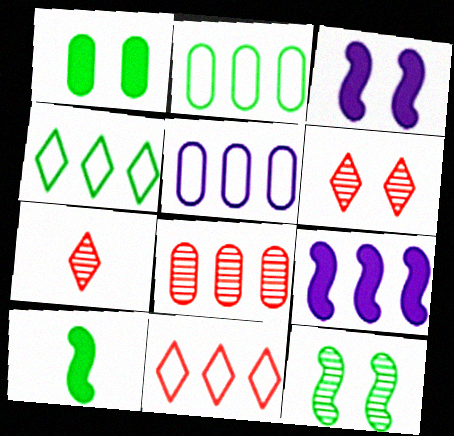[[2, 3, 7], 
[4, 8, 9], 
[5, 6, 10]]